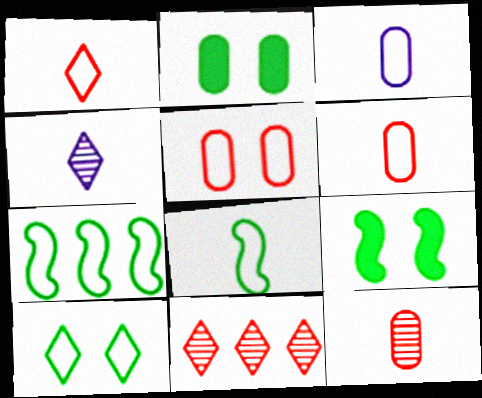[[1, 3, 8], 
[3, 9, 11]]